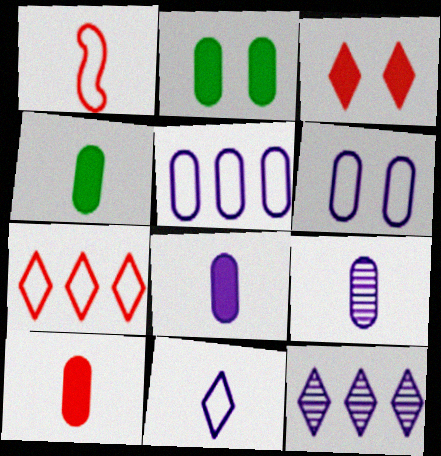[[1, 2, 12], 
[4, 8, 10]]